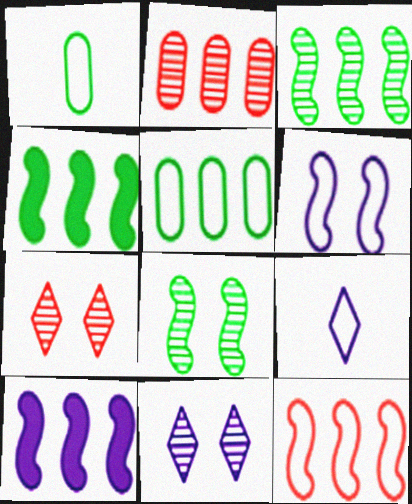[[1, 7, 10], 
[3, 10, 12]]